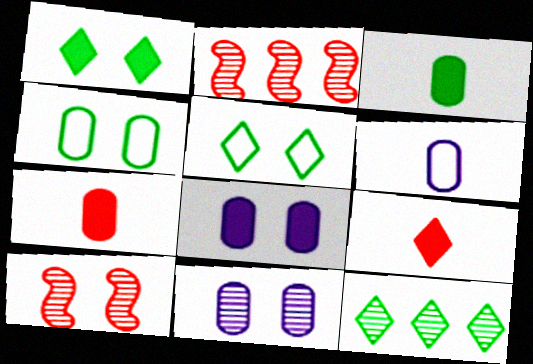[[1, 2, 6], 
[5, 8, 10]]